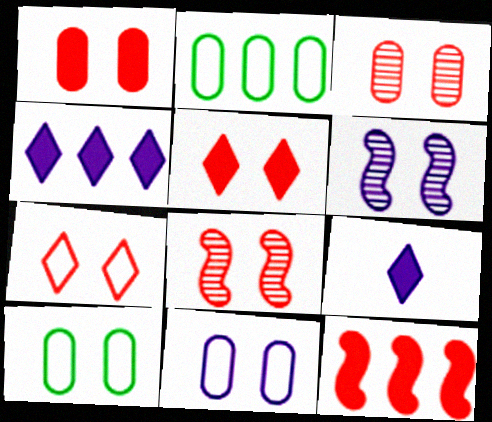[[1, 7, 8], 
[2, 8, 9], 
[5, 6, 10]]